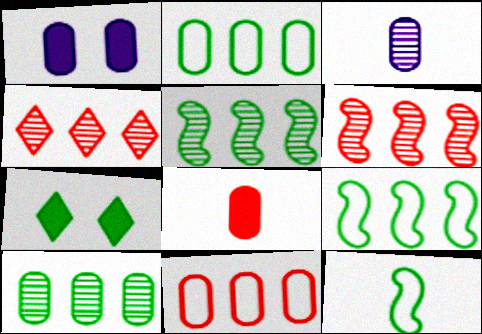[[1, 4, 12], 
[7, 10, 12]]